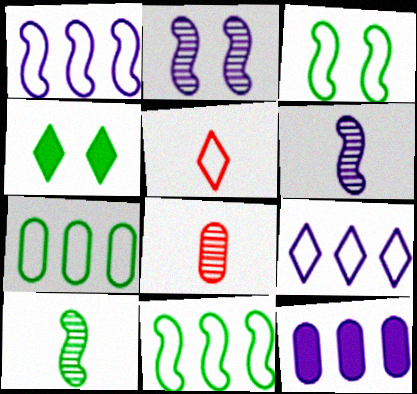[[1, 4, 8], 
[4, 7, 10]]